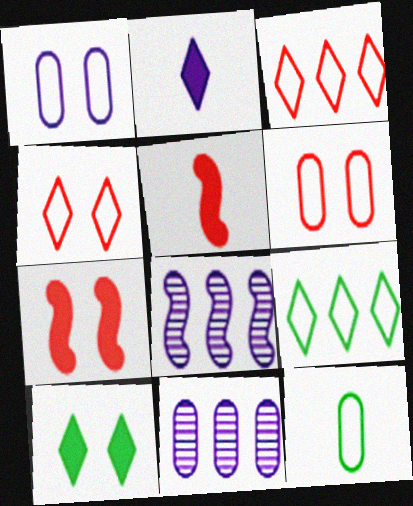[[1, 2, 8]]